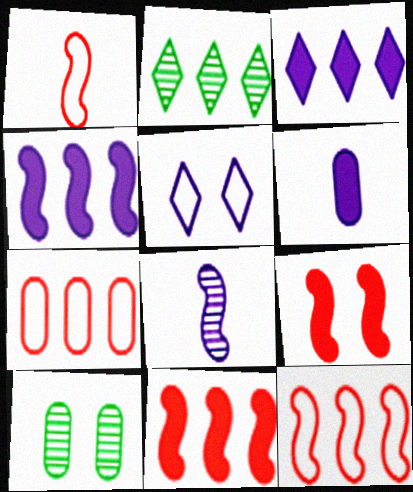[[1, 3, 10], 
[2, 4, 7], 
[5, 9, 10], 
[6, 7, 10]]